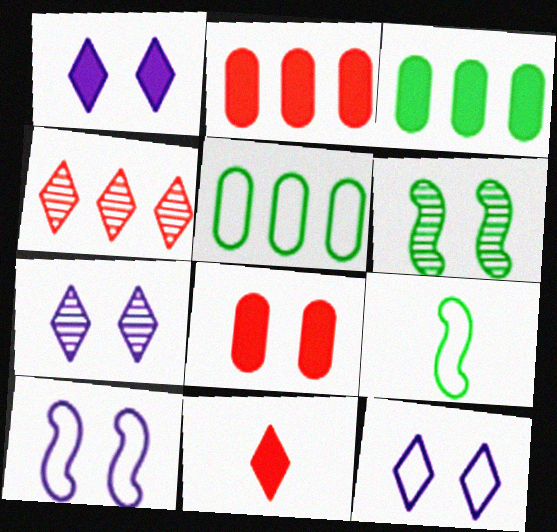[[1, 7, 12], 
[2, 7, 9], 
[6, 8, 12]]